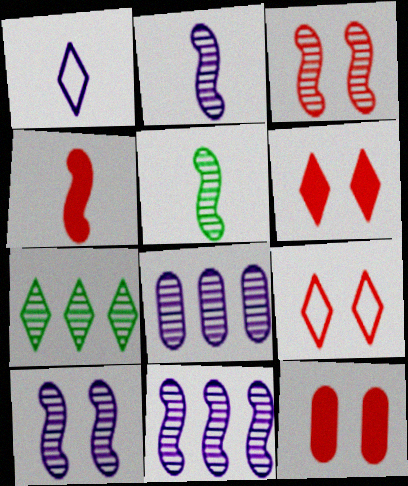[[1, 6, 7], 
[2, 10, 11], 
[3, 5, 11], 
[3, 9, 12]]